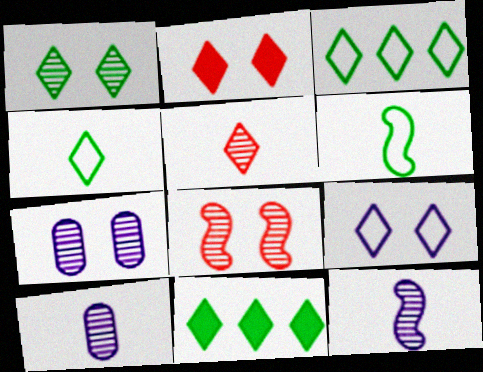[[1, 2, 9], 
[1, 4, 11], 
[1, 7, 8], 
[5, 9, 11]]